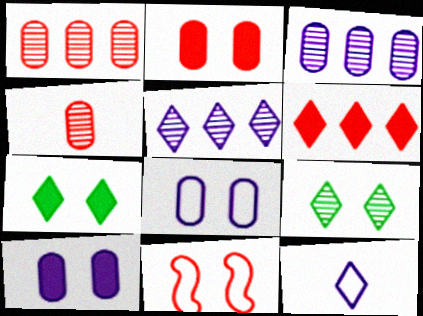[[4, 6, 11], 
[6, 9, 12], 
[9, 10, 11]]